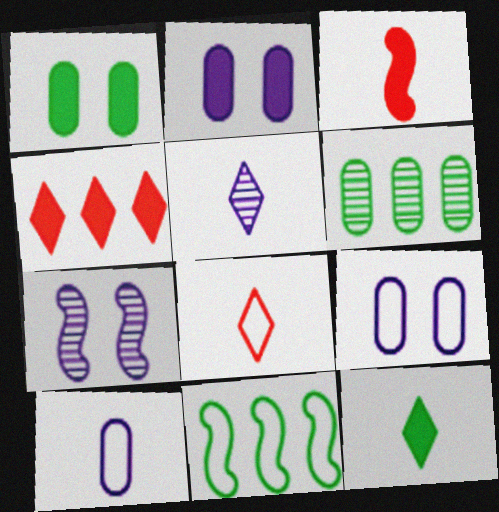[[3, 7, 11], 
[5, 8, 12], 
[8, 9, 11]]